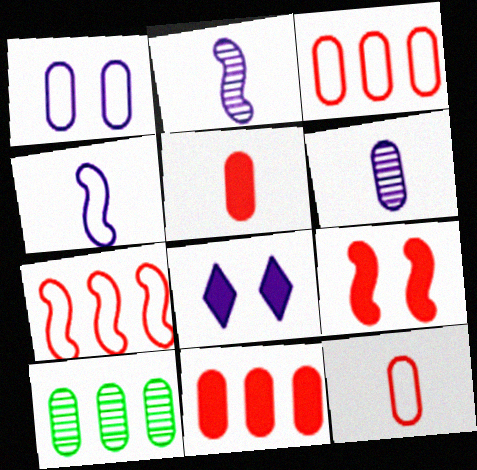[[1, 5, 10]]